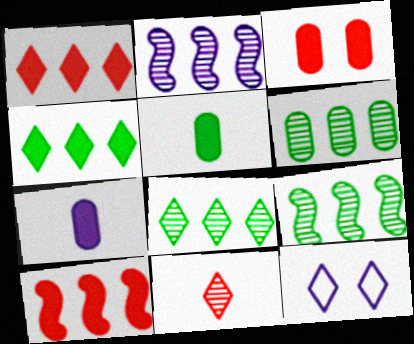[[2, 7, 12], 
[4, 11, 12], 
[6, 8, 9]]